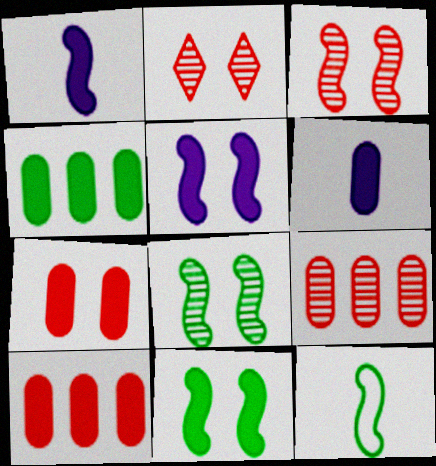[[4, 6, 7]]